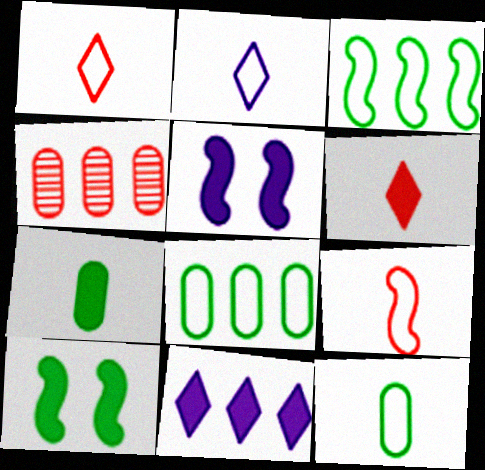[[2, 4, 10], 
[2, 9, 12], 
[3, 4, 11]]